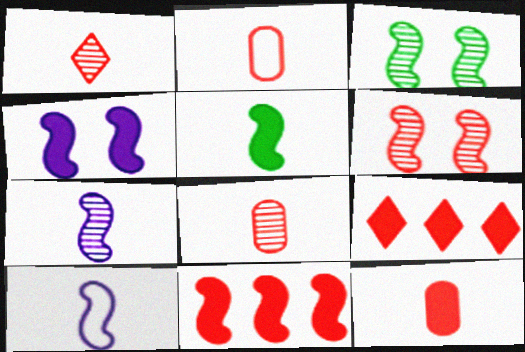[[2, 6, 9], 
[2, 8, 12], 
[3, 10, 11], 
[4, 5, 11]]